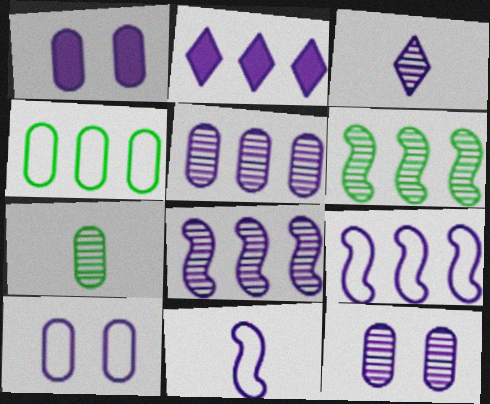[[1, 3, 9], 
[1, 10, 12], 
[2, 5, 9], 
[2, 11, 12], 
[3, 8, 12]]